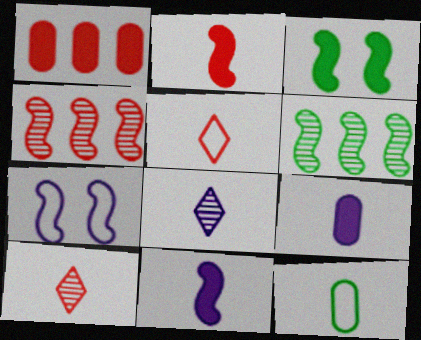[[2, 6, 7], 
[2, 8, 12], 
[10, 11, 12]]